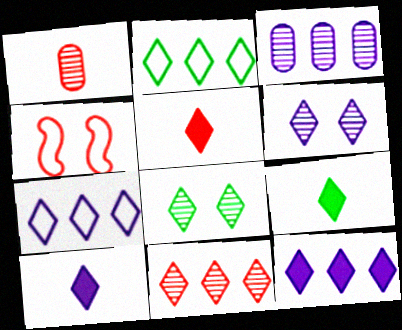[[2, 5, 6], 
[2, 8, 9], 
[2, 11, 12], 
[3, 4, 9], 
[5, 7, 8], 
[5, 9, 10], 
[6, 7, 10]]